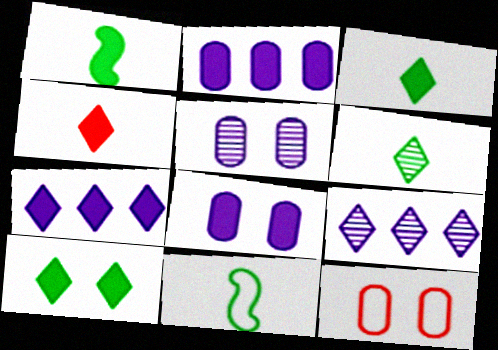[[1, 9, 12], 
[4, 7, 10]]